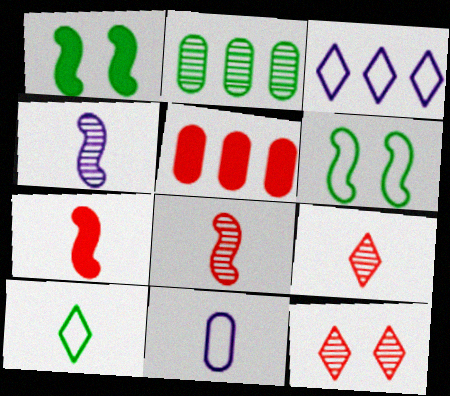[[1, 2, 10], 
[2, 4, 12]]